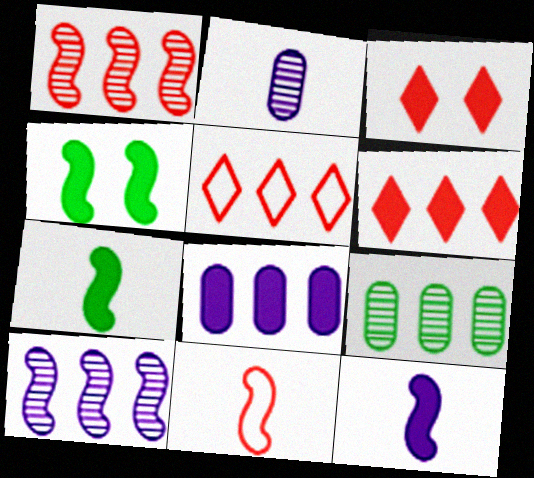[[2, 4, 5], 
[3, 7, 8], 
[4, 10, 11]]